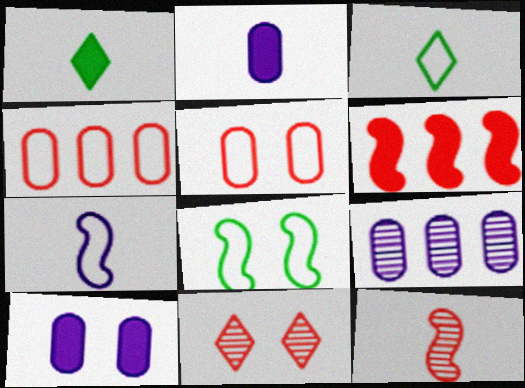[[1, 6, 10], 
[2, 3, 12], 
[8, 10, 11]]